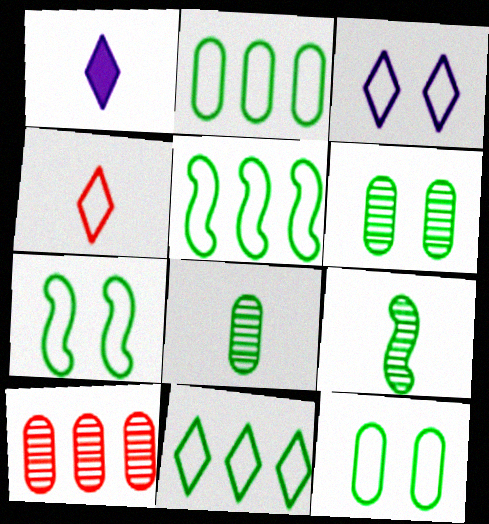[[1, 7, 10], 
[2, 5, 11], 
[3, 4, 11]]